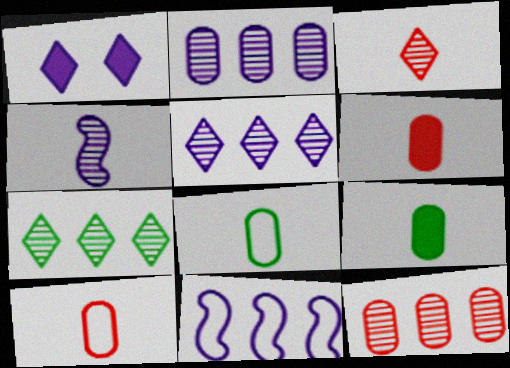[]